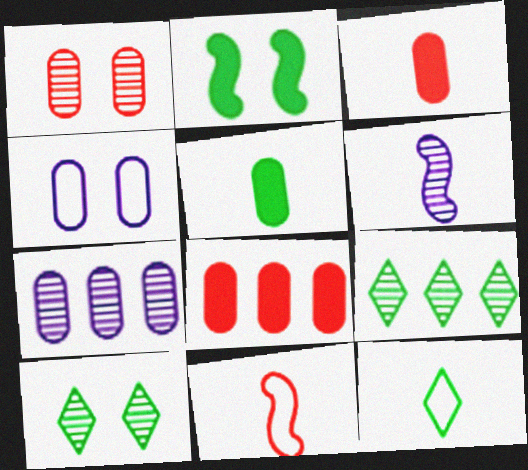[[1, 6, 9], 
[3, 6, 12]]